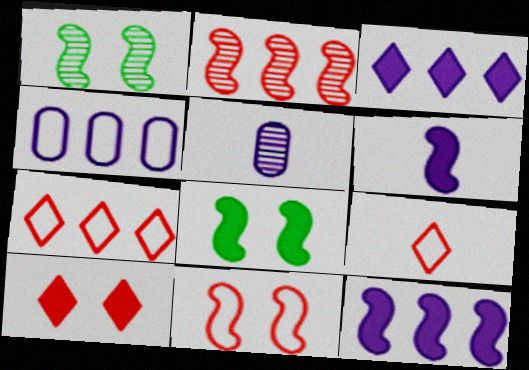[[5, 7, 8]]